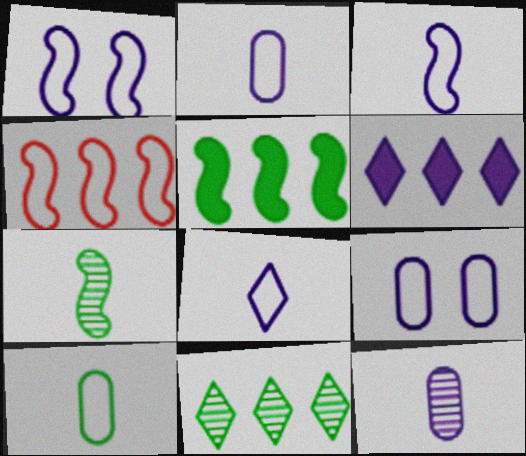[[1, 6, 12], 
[2, 3, 8]]